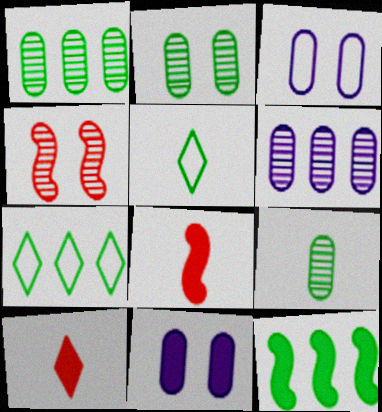[[1, 2, 9], 
[1, 7, 12], 
[2, 5, 12], 
[10, 11, 12]]